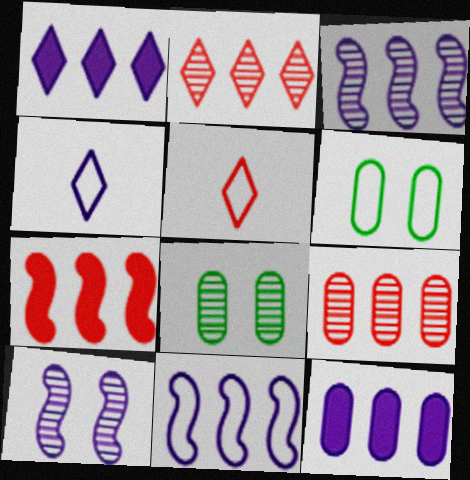[[4, 7, 8], 
[4, 10, 12], 
[5, 6, 11]]